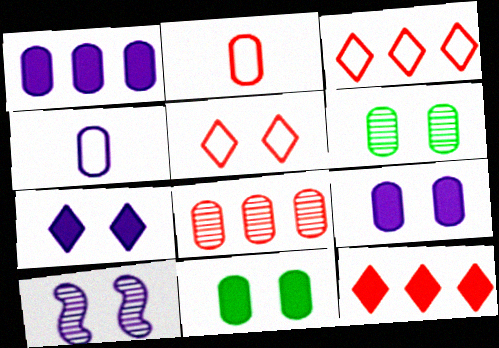[[1, 2, 6], 
[4, 8, 11], 
[5, 10, 11]]